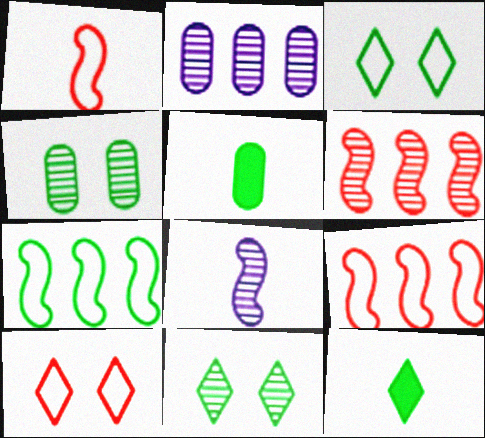[[4, 7, 12], 
[5, 7, 11]]